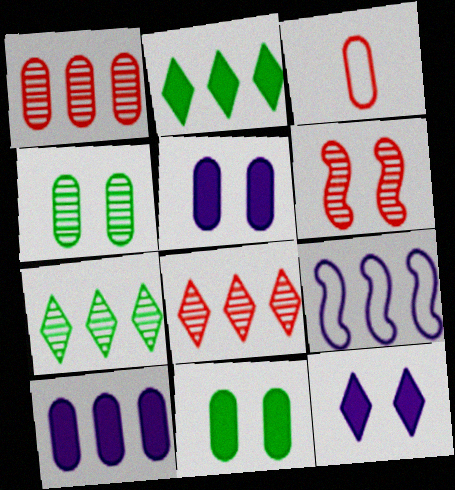[[1, 2, 9], 
[3, 4, 10]]